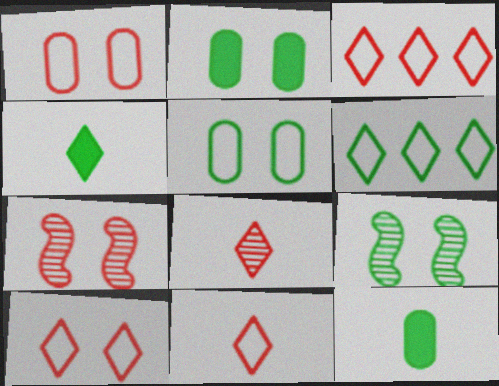[[3, 10, 11], 
[6, 9, 12]]